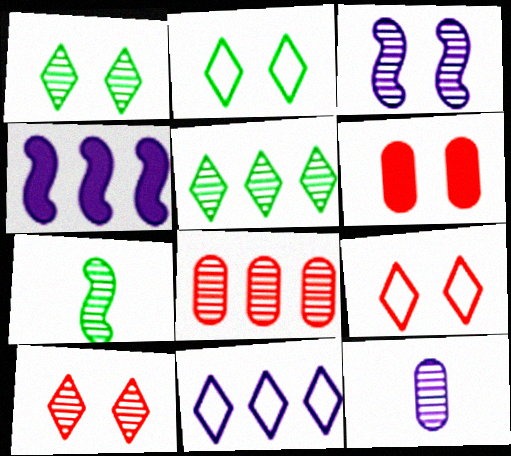[[2, 3, 6], 
[6, 7, 11]]